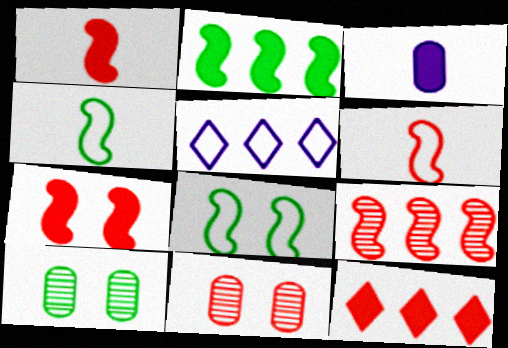[[1, 5, 10], 
[6, 7, 9], 
[6, 11, 12]]